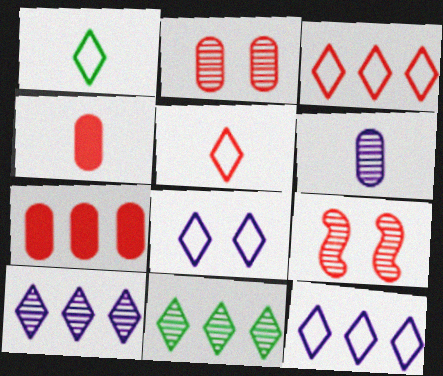[[1, 3, 8], 
[3, 4, 9], 
[5, 7, 9], 
[6, 9, 11]]